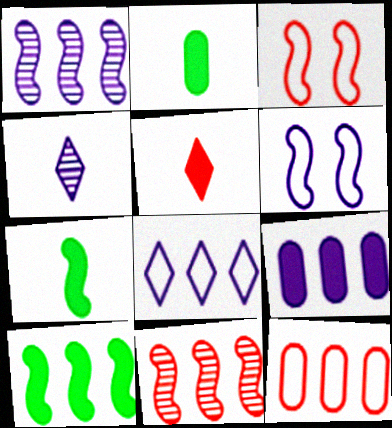[[1, 3, 7], 
[1, 8, 9], 
[4, 6, 9], 
[6, 7, 11]]